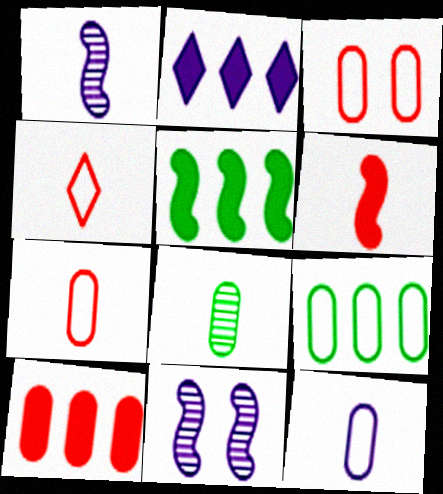[[2, 5, 10], 
[2, 11, 12], 
[3, 9, 12]]